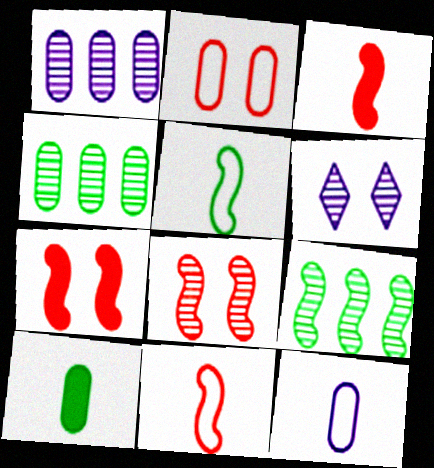[[1, 2, 10]]